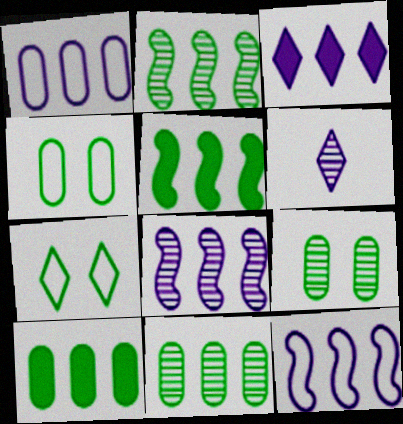[[1, 3, 8]]